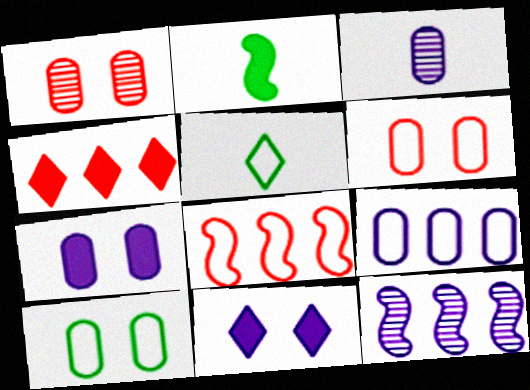[[1, 7, 10], 
[2, 4, 7], 
[3, 7, 9]]